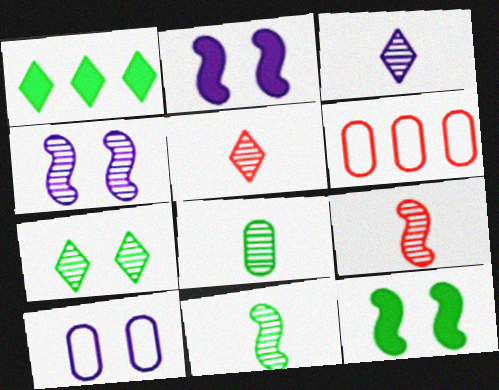[[1, 9, 10], 
[3, 6, 12], 
[3, 8, 9]]